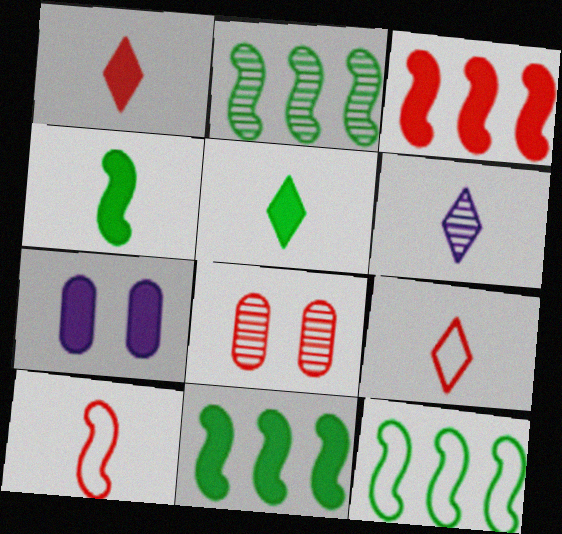[[1, 7, 11], 
[2, 6, 8], 
[2, 7, 9], 
[2, 11, 12], 
[3, 5, 7], 
[3, 8, 9], 
[5, 6, 9]]